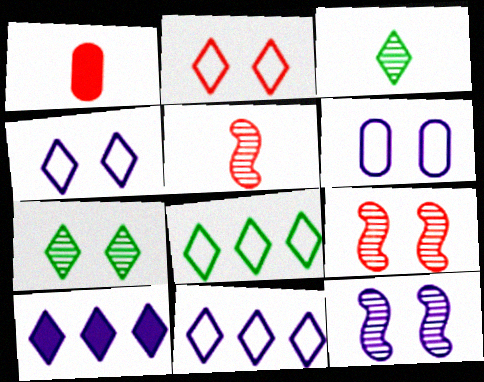[[1, 8, 12], 
[2, 3, 10]]